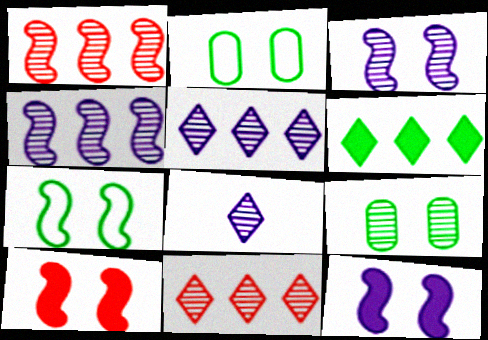[[1, 8, 9], 
[3, 7, 10]]